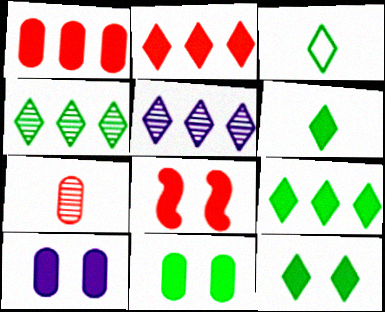[[3, 4, 12], 
[6, 9, 12], 
[8, 10, 12]]